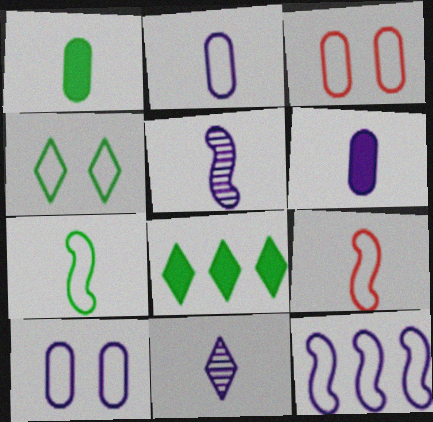[[1, 9, 11], 
[3, 5, 8]]